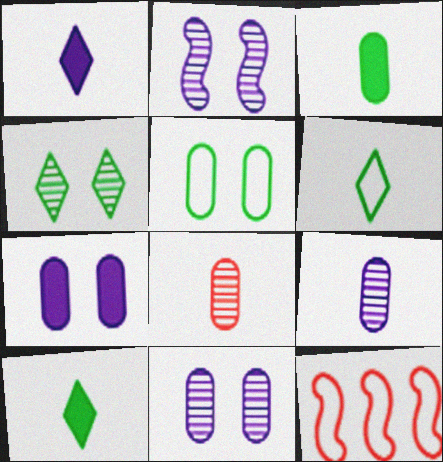[[10, 11, 12]]